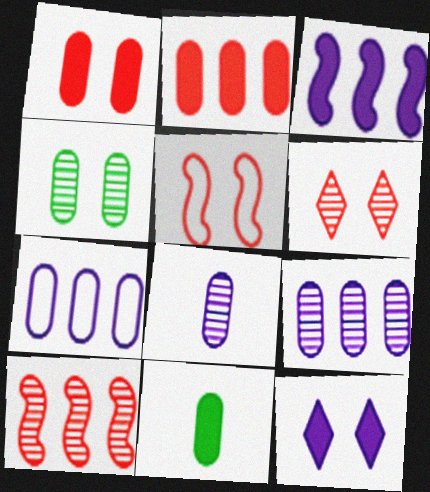[[1, 5, 6], 
[4, 5, 12]]